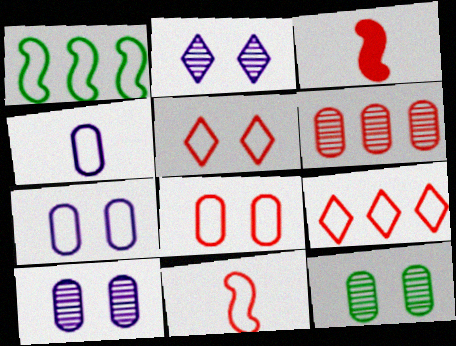[[1, 4, 5], 
[3, 5, 6], 
[8, 9, 11]]